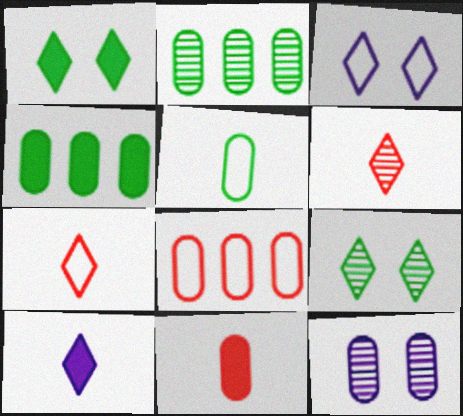[]